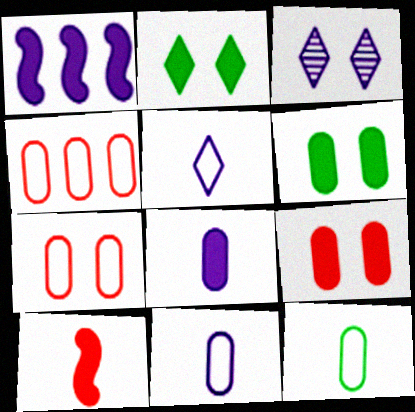[[1, 3, 11]]